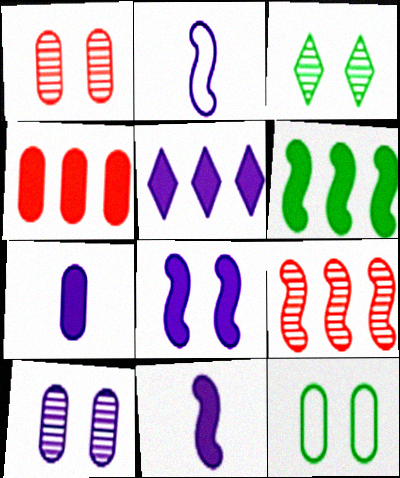[[2, 3, 4], 
[2, 5, 10], 
[4, 5, 6], 
[5, 7, 8]]